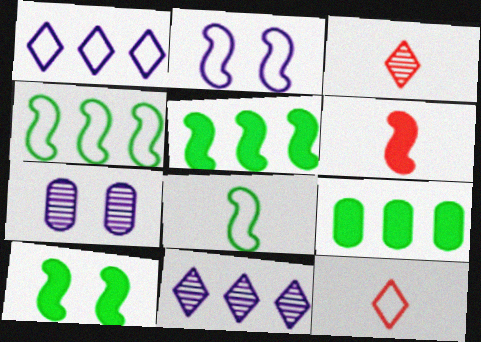[[2, 3, 9], 
[5, 7, 12]]